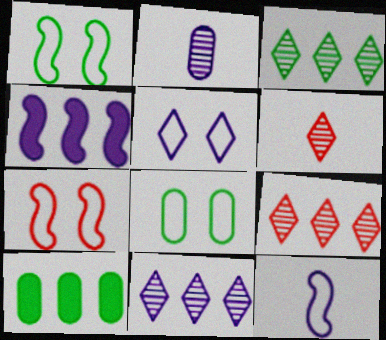[[2, 4, 5], 
[3, 9, 11], 
[4, 6, 8], 
[5, 7, 8]]